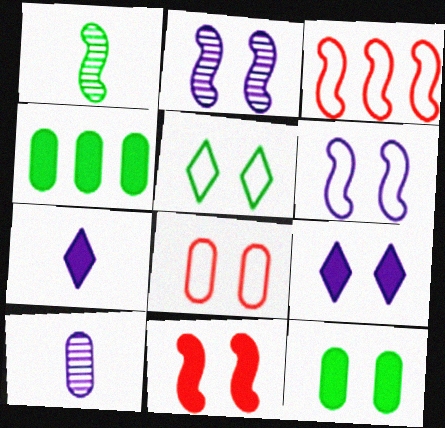[[1, 4, 5], 
[4, 7, 11], 
[4, 8, 10], 
[5, 6, 8], 
[9, 11, 12]]